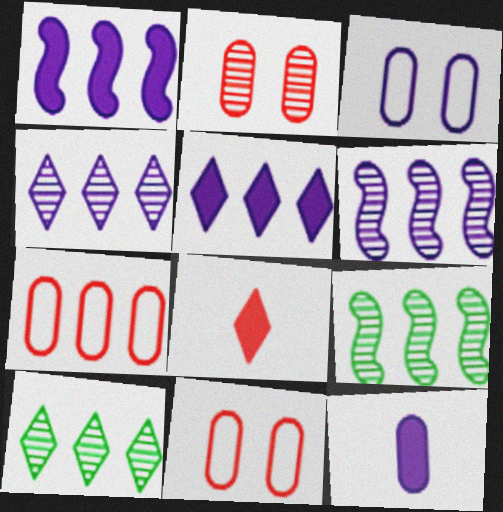[[1, 7, 10], 
[3, 8, 9], 
[5, 7, 9]]